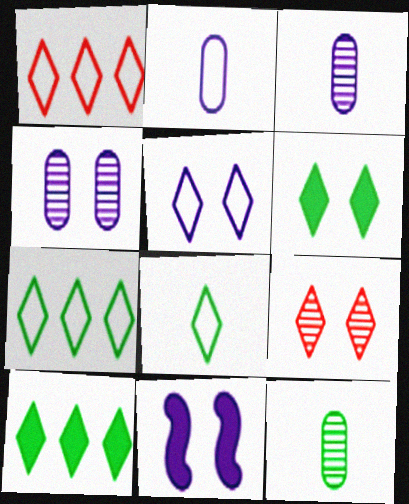[[1, 5, 8], 
[1, 11, 12], 
[4, 5, 11], 
[5, 6, 9]]